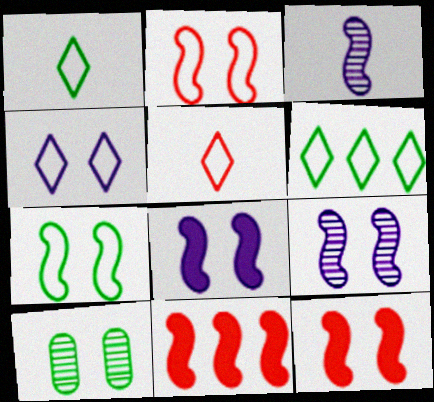[[3, 7, 11], 
[4, 5, 6], 
[4, 10, 12], 
[7, 9, 12]]